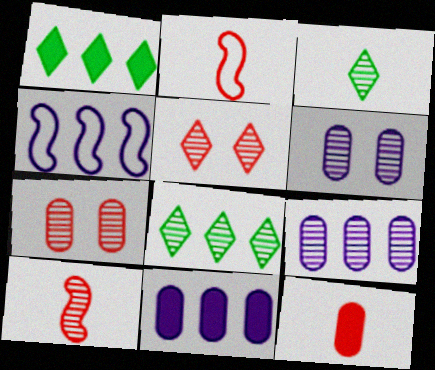[[1, 2, 6], 
[6, 8, 10]]